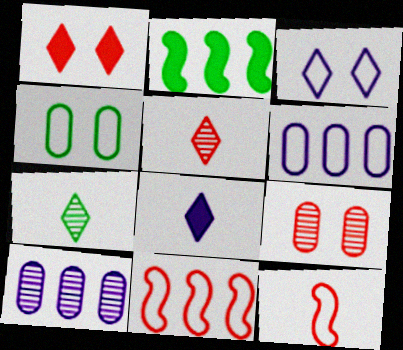[[2, 4, 7]]